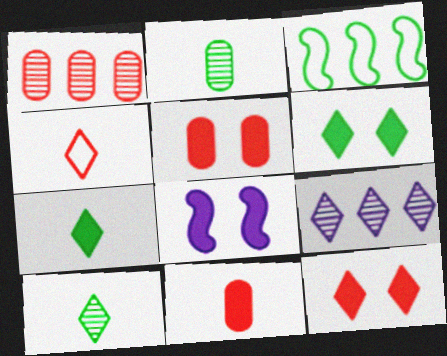[[2, 3, 6], 
[4, 6, 9], 
[5, 6, 8]]